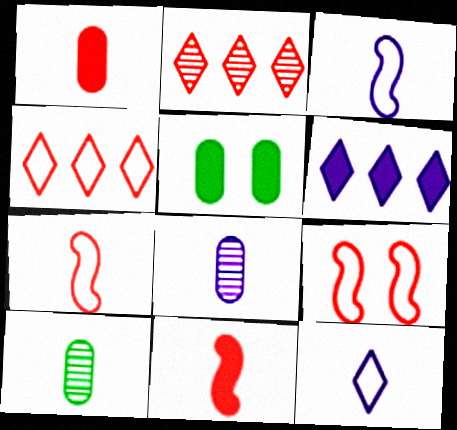[[1, 2, 9], 
[2, 3, 5], 
[5, 6, 11], 
[6, 9, 10], 
[10, 11, 12]]